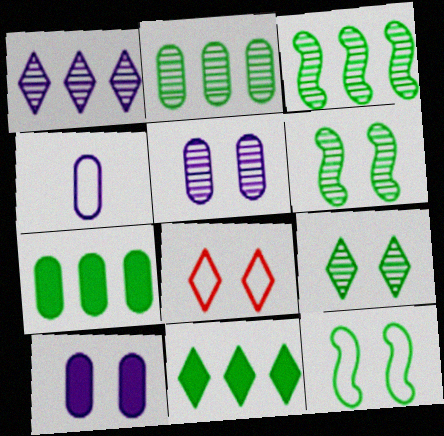[[6, 8, 10]]